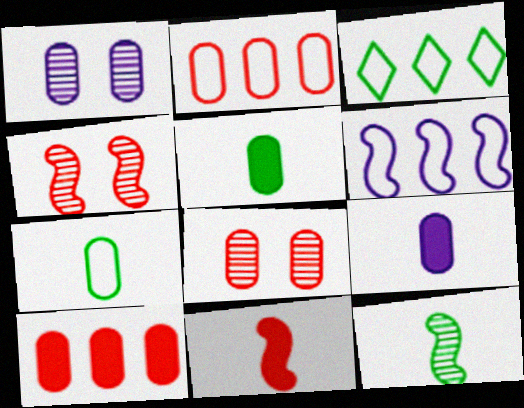[[1, 2, 5], 
[1, 3, 11], 
[1, 7, 10], 
[2, 3, 6], 
[3, 4, 9]]